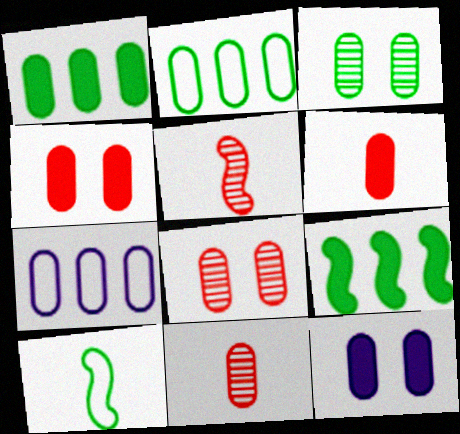[[1, 6, 12], 
[2, 11, 12], 
[3, 6, 7]]